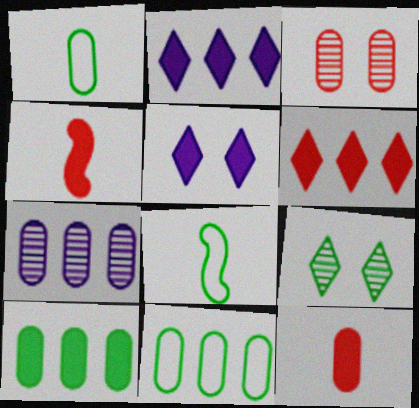[[2, 3, 8], 
[4, 5, 10], 
[8, 9, 10]]